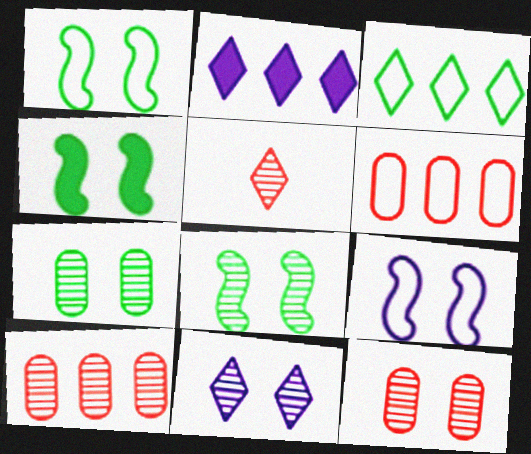[[1, 4, 8], 
[8, 11, 12]]